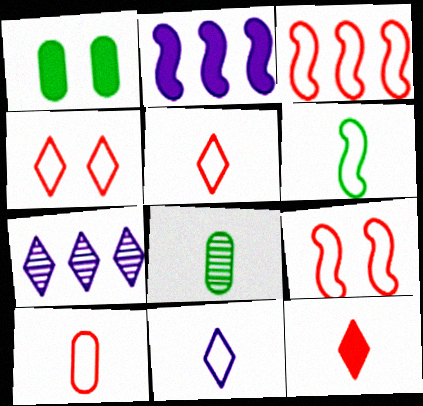[[1, 2, 12], 
[2, 4, 8], 
[3, 4, 10], 
[6, 10, 11]]